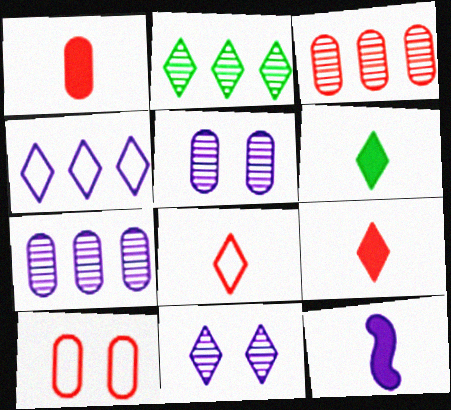[[1, 3, 10], 
[1, 6, 12], 
[2, 10, 12], 
[4, 5, 12]]